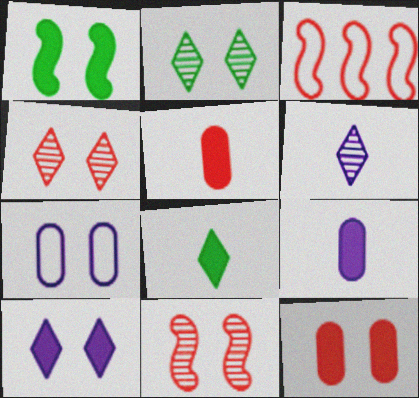[[1, 4, 7], 
[1, 10, 12], 
[2, 3, 9], 
[3, 4, 5]]